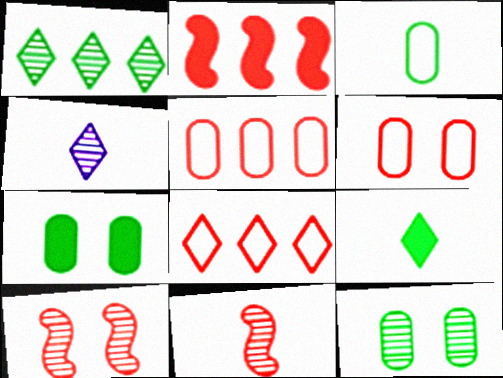[]